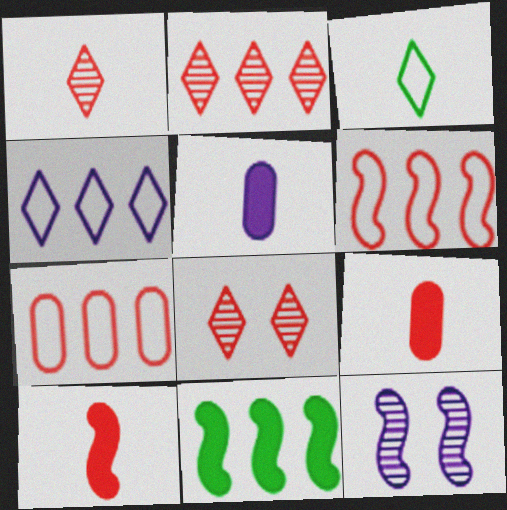[[1, 2, 8], 
[4, 5, 12], 
[6, 8, 9], 
[7, 8, 10]]